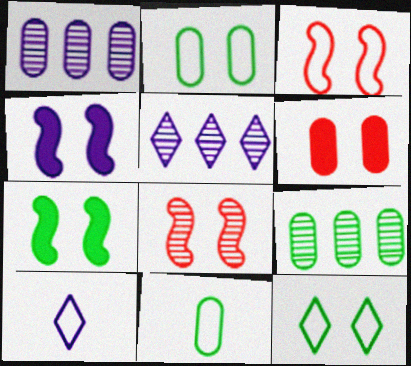[[1, 4, 10], 
[1, 6, 11]]